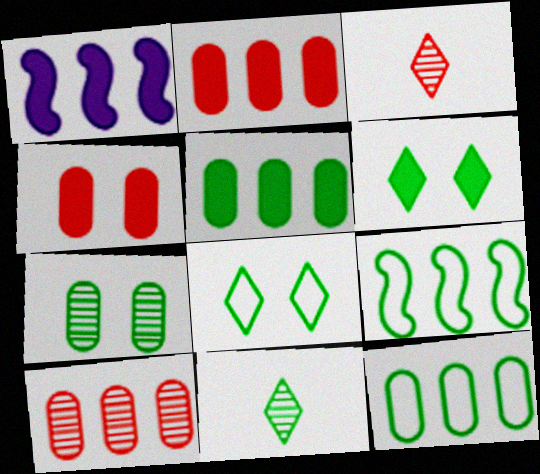[]